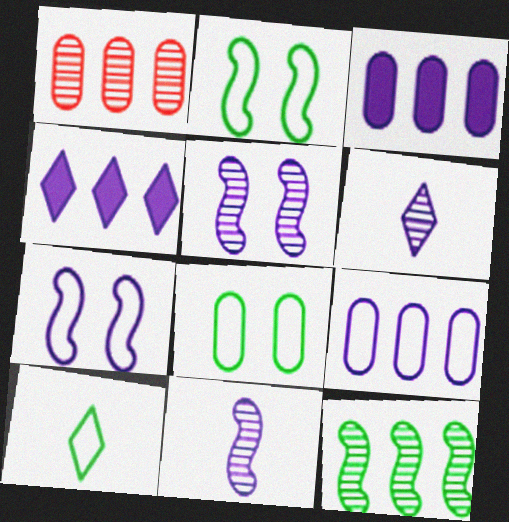[[3, 6, 7]]